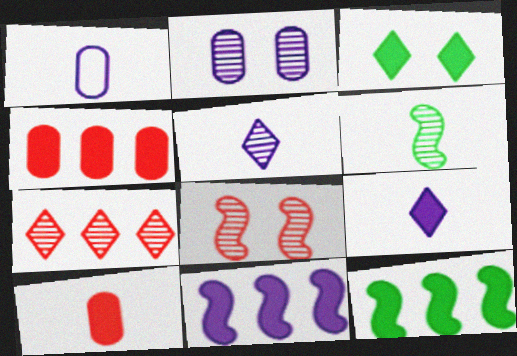[[2, 6, 7], 
[3, 10, 11]]